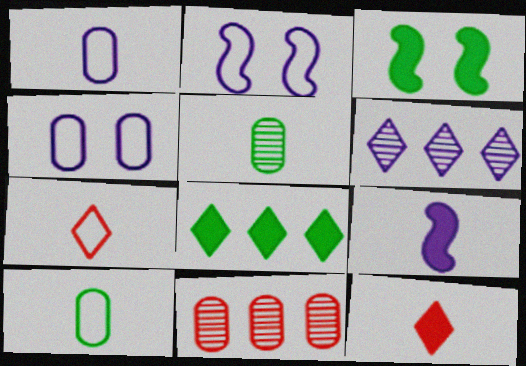[[4, 6, 9], 
[5, 7, 9]]